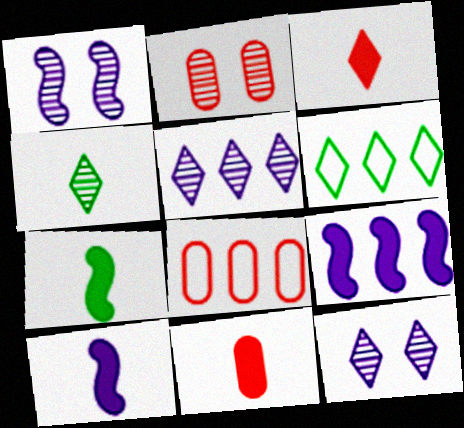[[1, 6, 11], 
[2, 6, 10], 
[2, 8, 11], 
[3, 6, 12], 
[7, 8, 12]]